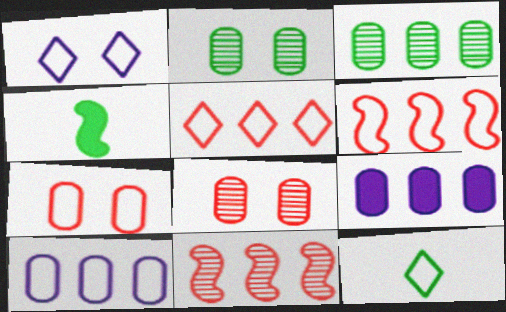[[1, 5, 12]]